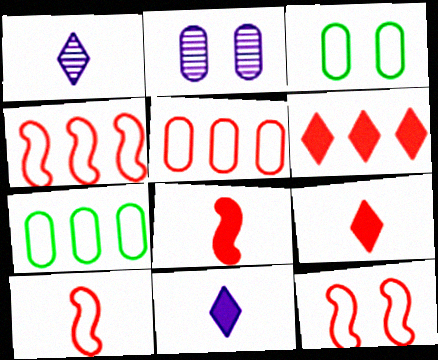[[4, 10, 12]]